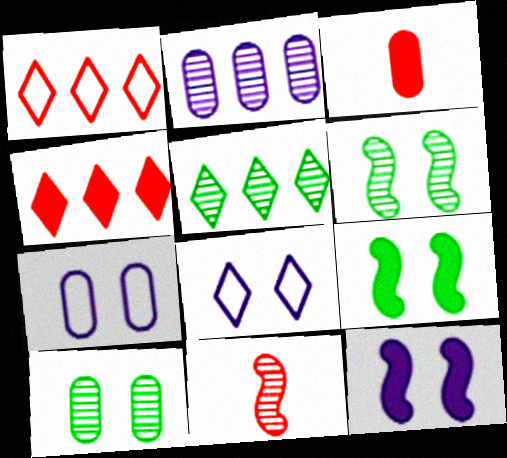[]